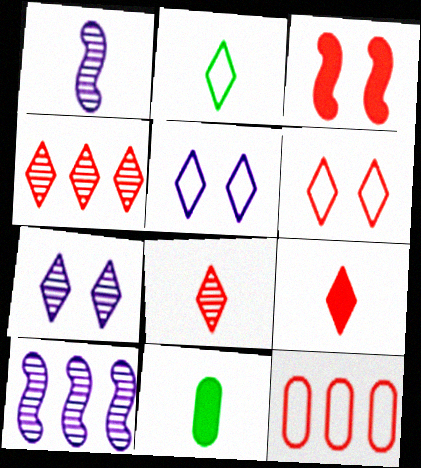[[3, 8, 12], 
[4, 6, 9], 
[6, 10, 11]]